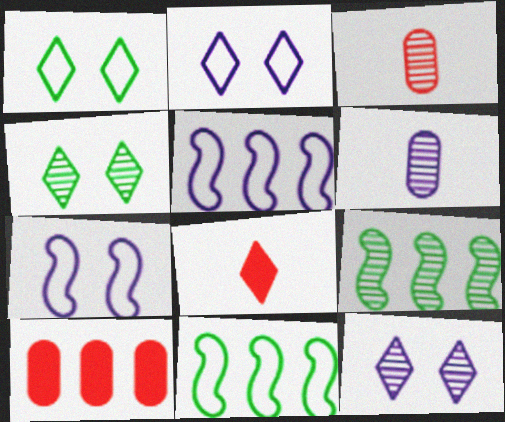[[3, 9, 12]]